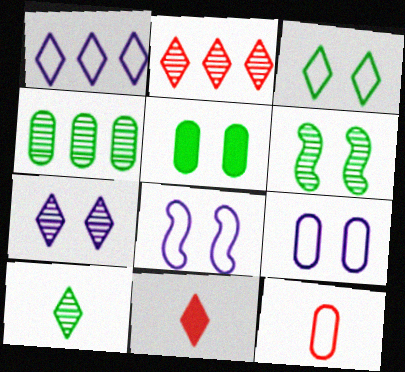[[2, 7, 10], 
[3, 5, 6], 
[4, 6, 10], 
[4, 8, 11]]